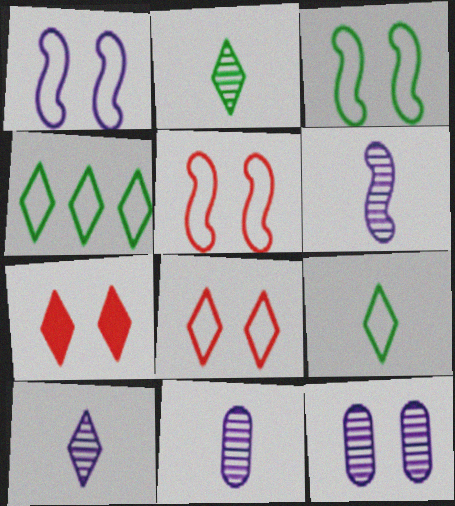[[1, 3, 5], 
[3, 7, 12], 
[4, 7, 10], 
[6, 10, 11]]